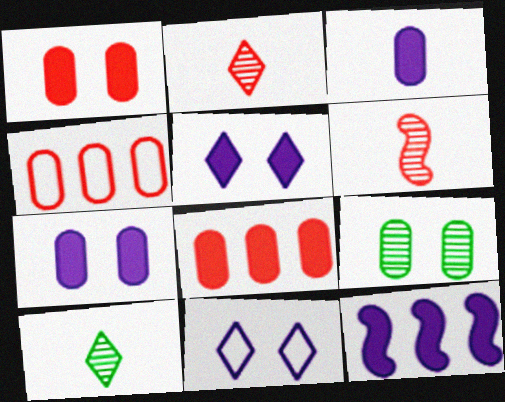[[3, 4, 9], 
[3, 5, 12]]